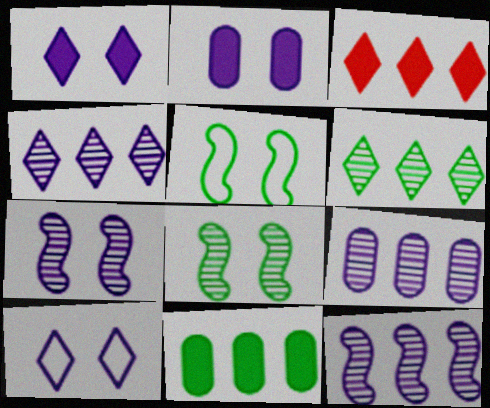[[2, 7, 10], 
[4, 9, 12]]